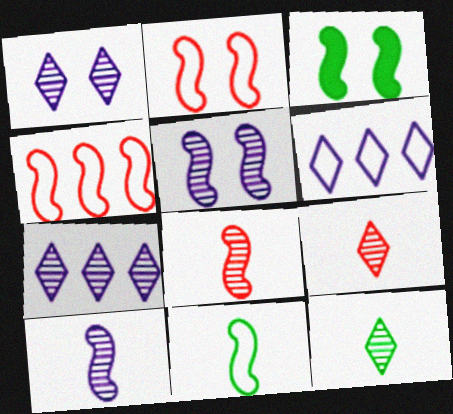[[2, 3, 5], 
[3, 4, 10]]